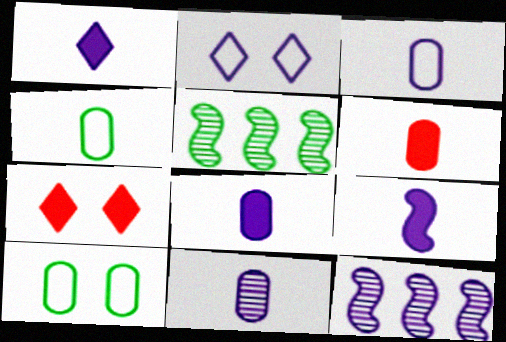[[1, 8, 9], 
[2, 5, 6], 
[2, 8, 12], 
[3, 5, 7], 
[3, 8, 11], 
[4, 6, 11], 
[4, 7, 12]]